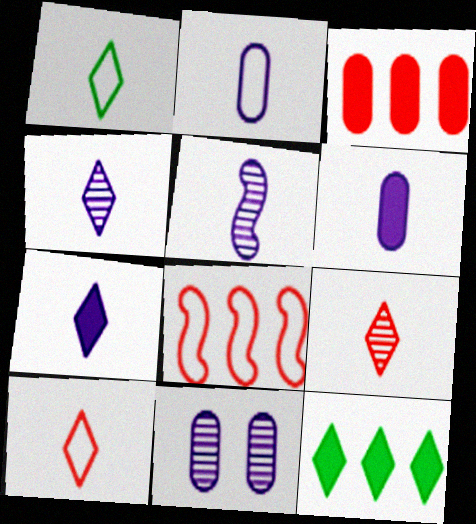[[1, 7, 9], 
[2, 5, 7]]